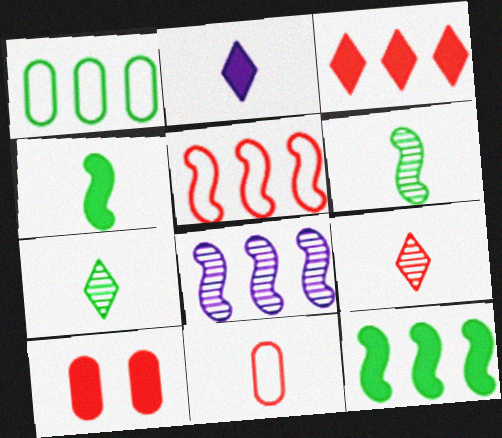[[1, 3, 8], 
[2, 6, 11], 
[2, 10, 12], 
[5, 8, 12], 
[5, 9, 10]]